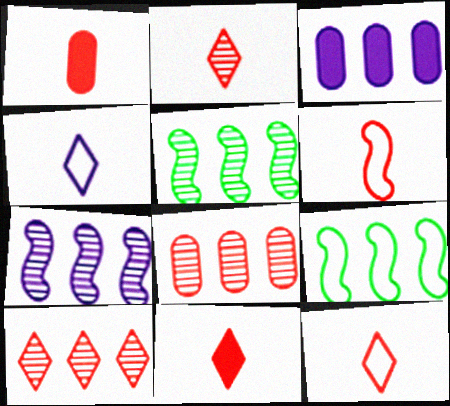[[1, 2, 6], 
[2, 11, 12], 
[3, 9, 10]]